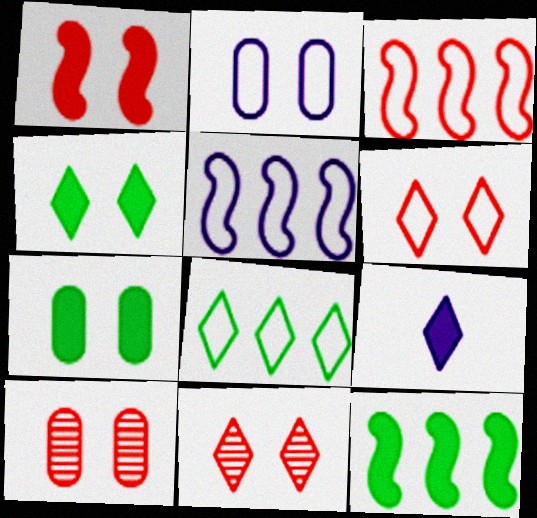[[1, 6, 10], 
[2, 7, 10], 
[8, 9, 11]]